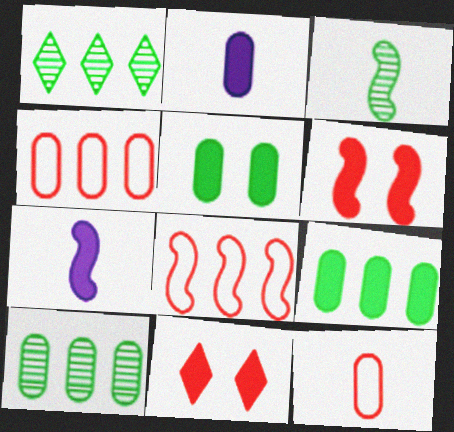[[7, 9, 11]]